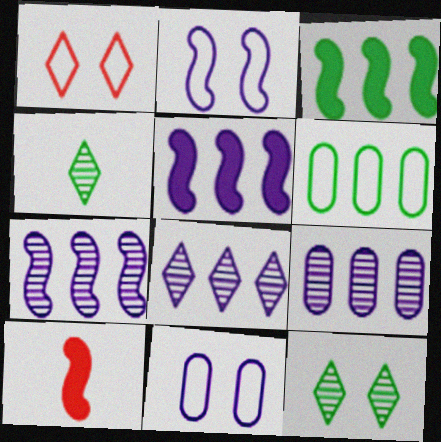[[7, 8, 9]]